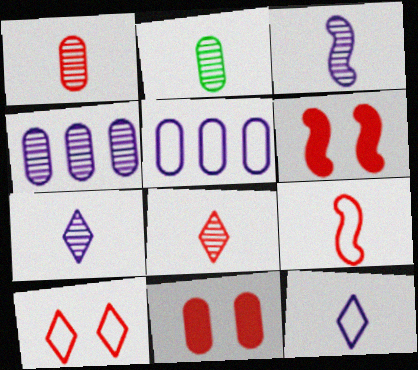[[2, 3, 8], 
[2, 5, 11]]